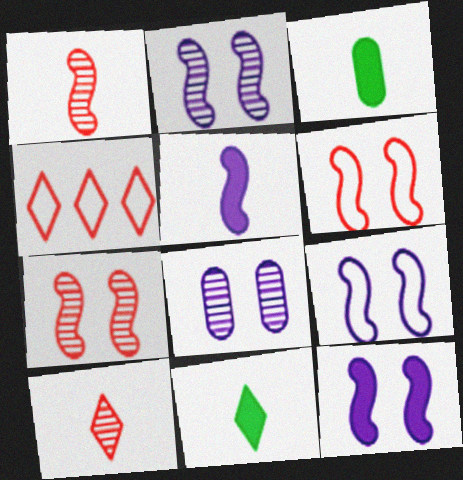[[2, 3, 4], 
[2, 9, 12]]